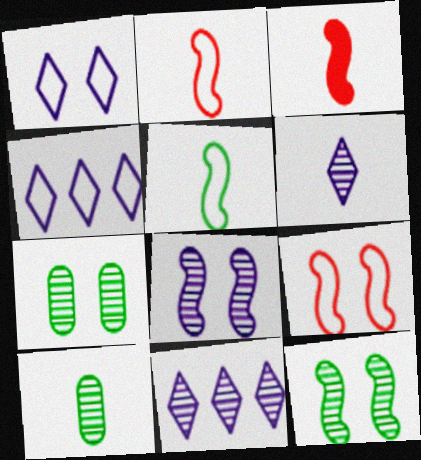[[3, 4, 7]]